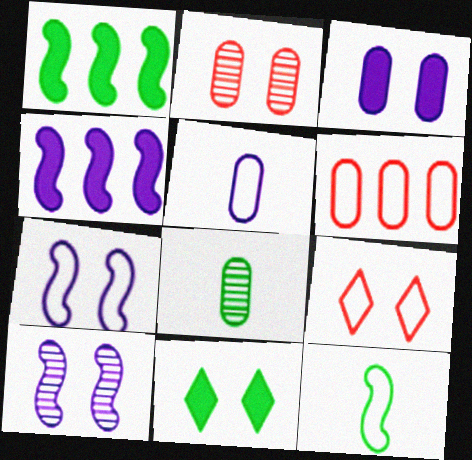[[2, 7, 11], 
[3, 6, 8], 
[4, 8, 9]]